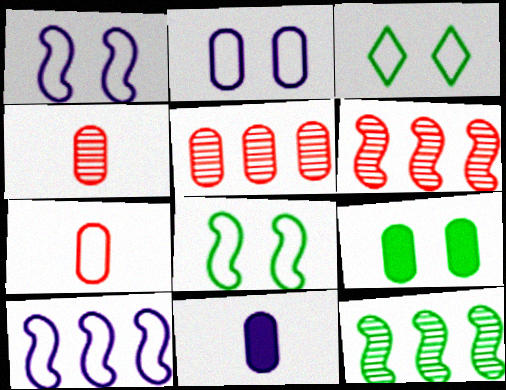[[3, 6, 11], 
[3, 7, 10]]